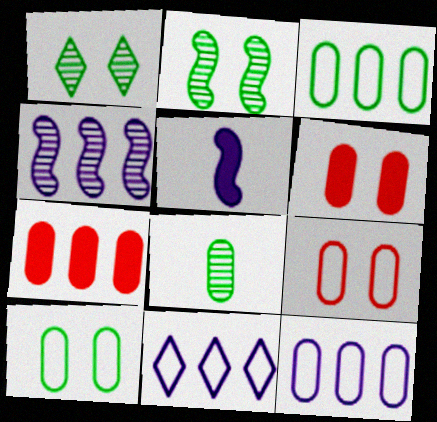[[6, 8, 12]]